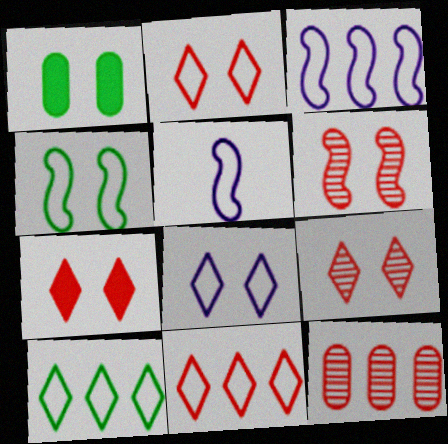[[1, 6, 8], 
[2, 7, 9]]